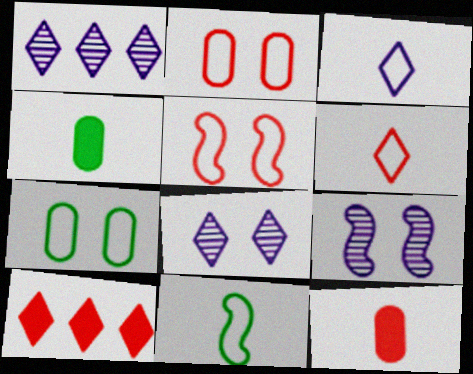[[1, 4, 5]]